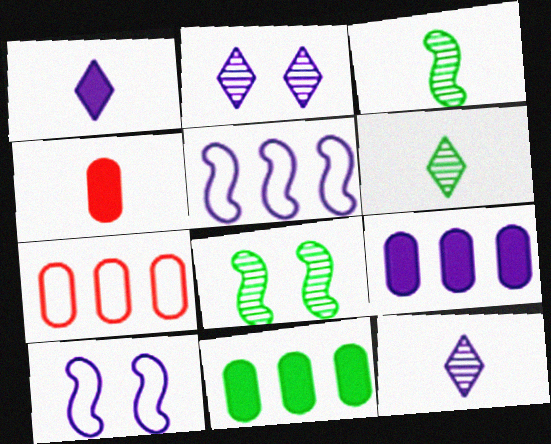[[1, 7, 8], 
[9, 10, 12]]